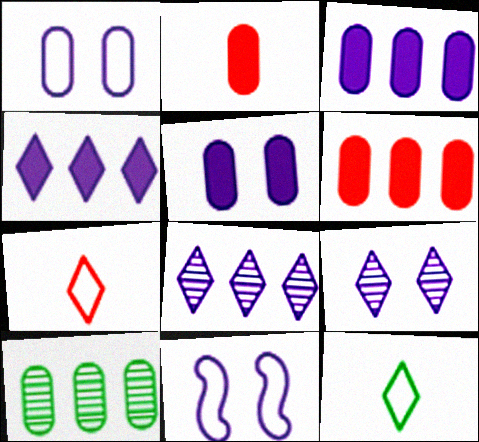[[1, 2, 10], 
[5, 9, 11]]